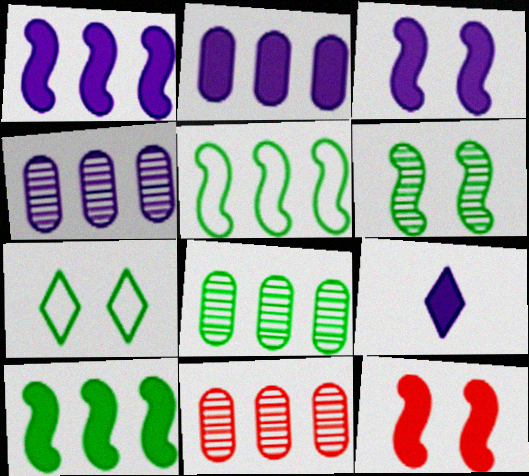[[2, 3, 9], 
[4, 8, 11]]